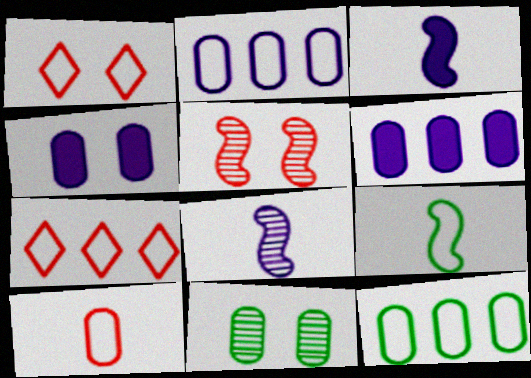[[1, 2, 9], 
[3, 7, 11], 
[6, 10, 11]]